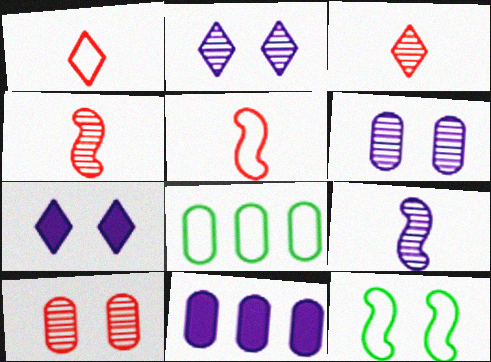[[3, 11, 12], 
[4, 7, 8], 
[7, 10, 12]]